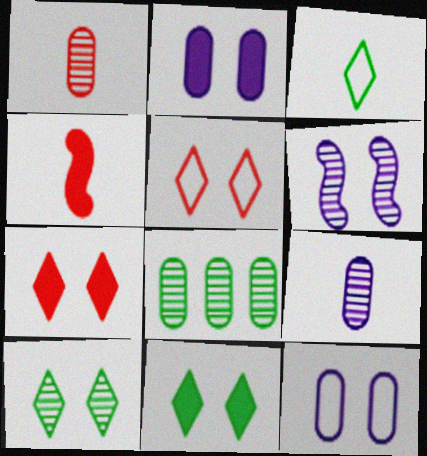[[3, 4, 9]]